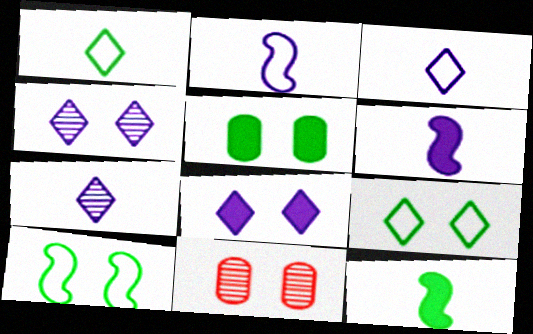[[8, 10, 11]]